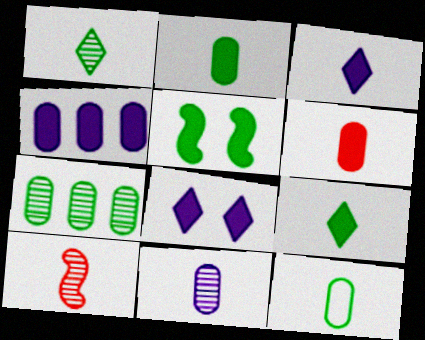[[1, 10, 11], 
[3, 10, 12], 
[6, 11, 12]]